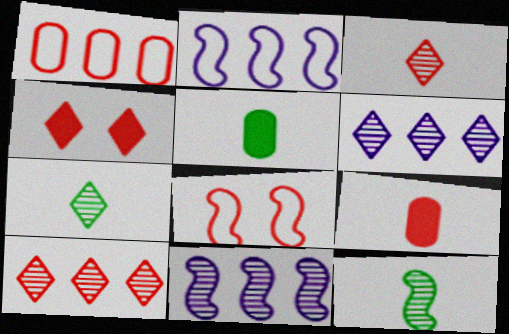[[5, 6, 8], 
[8, 9, 10]]